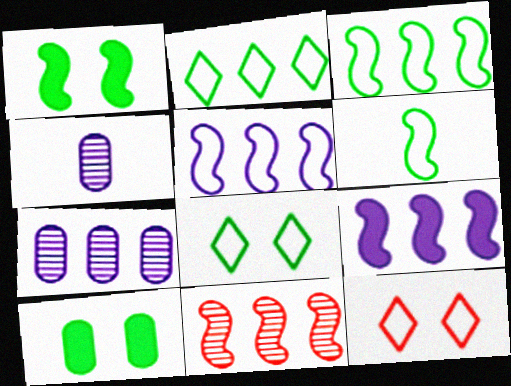[[3, 9, 11]]